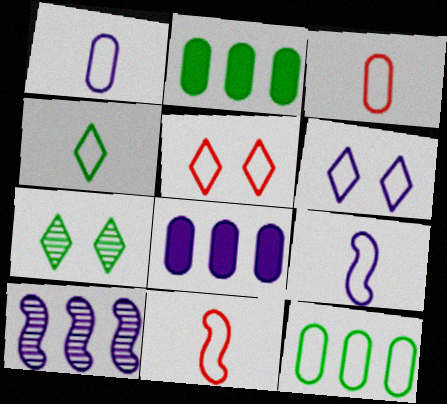[[1, 4, 11], 
[3, 4, 9], 
[5, 9, 12], 
[6, 11, 12], 
[7, 8, 11]]